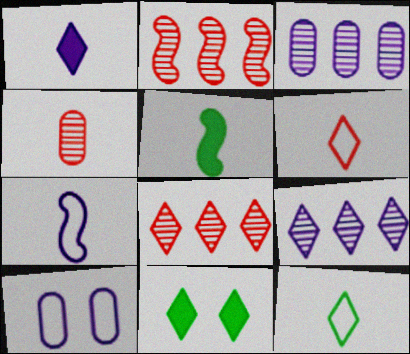[[5, 8, 10], 
[6, 9, 11]]